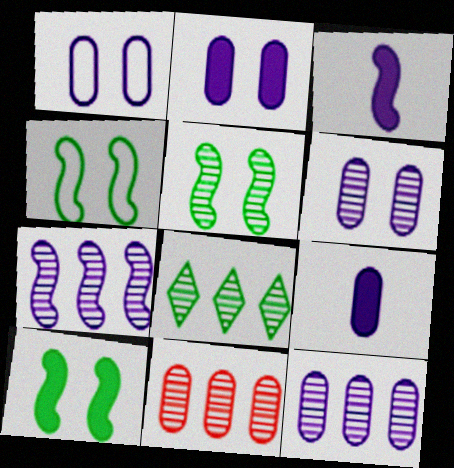[[1, 2, 6], 
[1, 9, 12], 
[4, 5, 10], 
[7, 8, 11]]